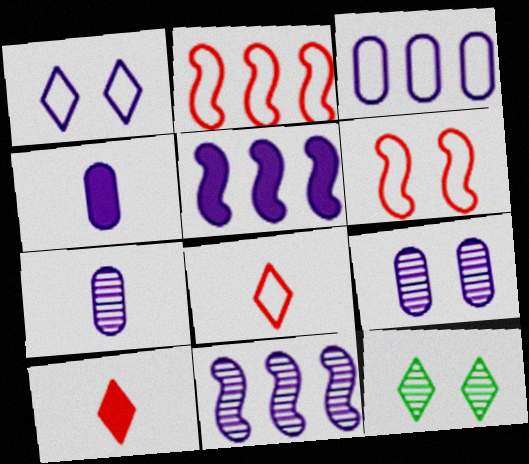[[1, 4, 11], 
[1, 5, 7], 
[2, 4, 12], 
[3, 4, 9]]